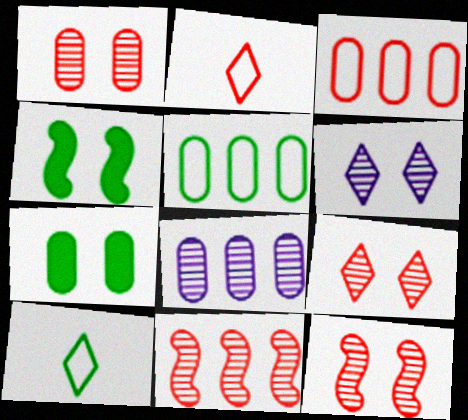[[1, 9, 12], 
[2, 4, 8]]